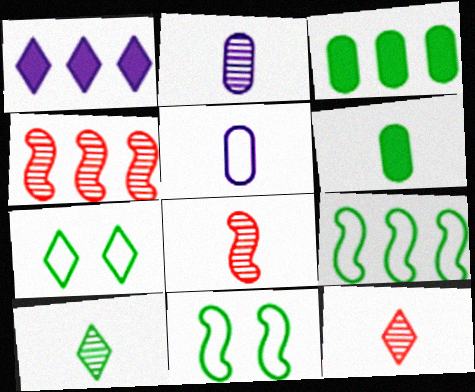[[1, 7, 12], 
[2, 8, 10], 
[3, 10, 11]]